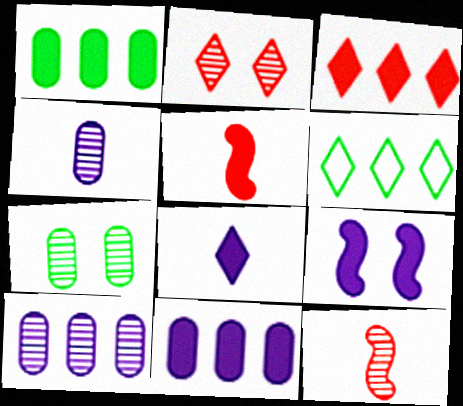[[2, 6, 8], 
[8, 9, 11]]